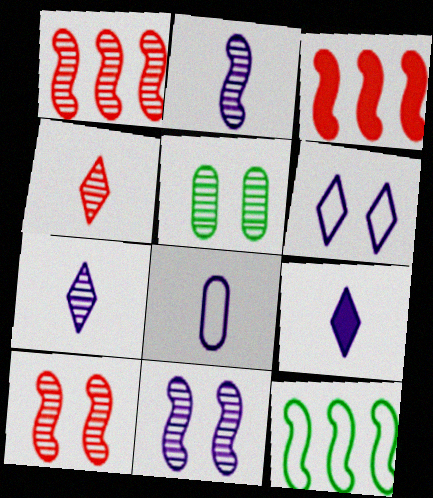[[1, 5, 7], 
[2, 8, 9]]